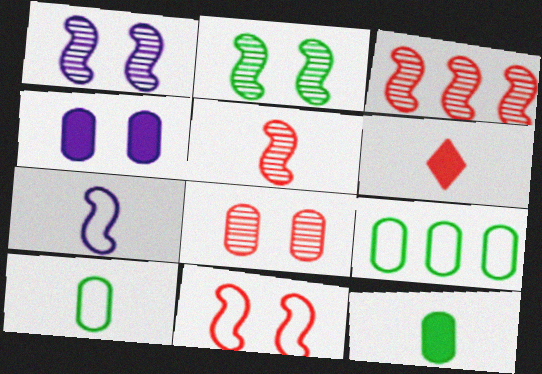[[1, 6, 9]]